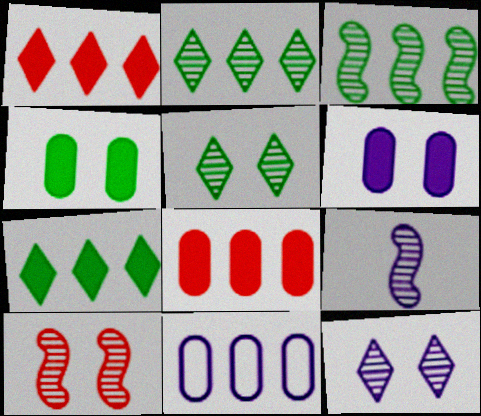[[1, 3, 11], 
[3, 9, 10]]